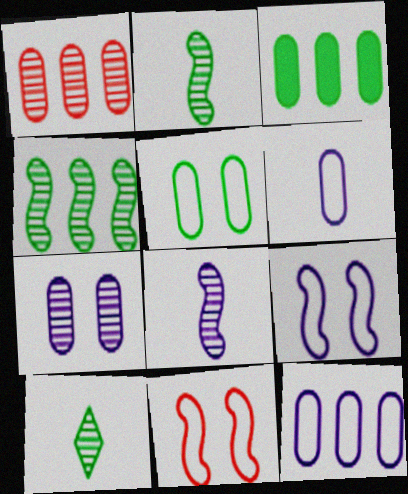[[1, 3, 12]]